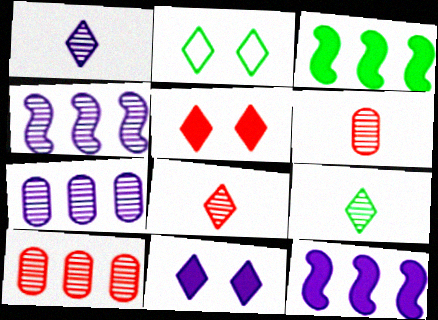[[1, 8, 9], 
[2, 6, 12]]